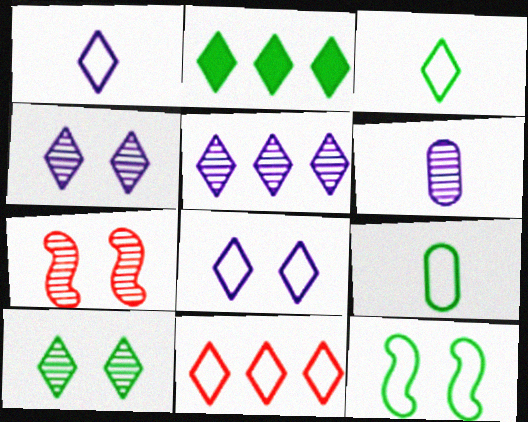[[2, 3, 10], 
[2, 5, 11], 
[3, 8, 11]]